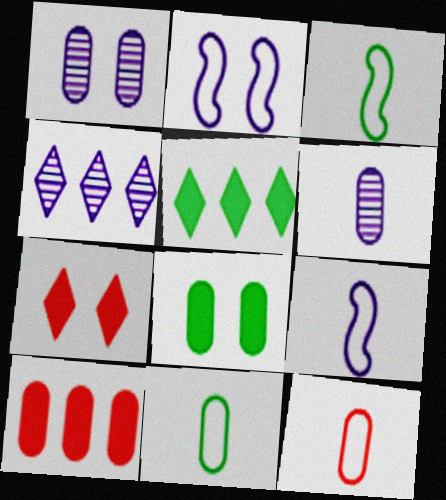[[1, 10, 11]]